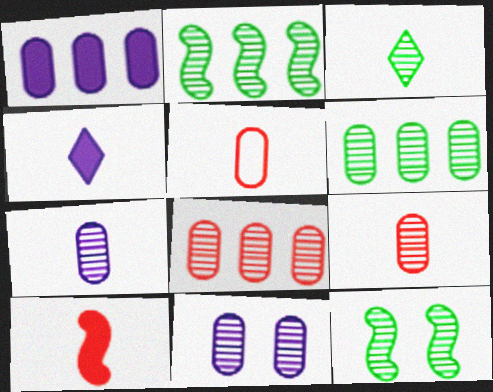[[3, 6, 12], 
[6, 9, 11]]